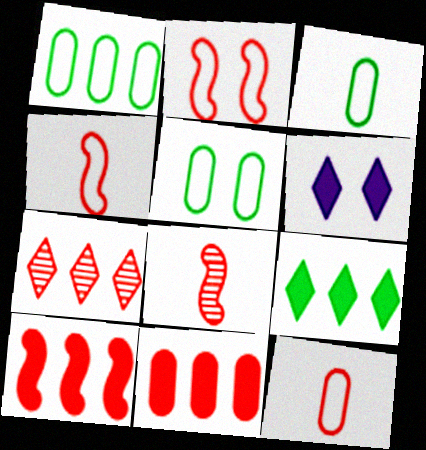[[1, 3, 5], 
[1, 6, 8], 
[2, 8, 10]]